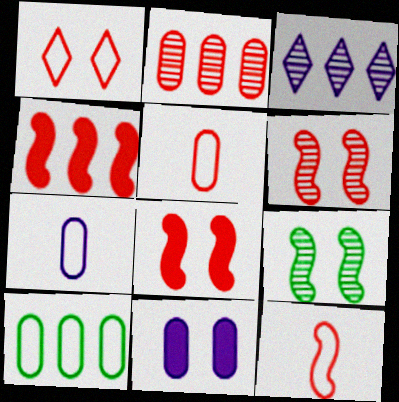[[1, 9, 11], 
[3, 4, 10], 
[4, 6, 12]]